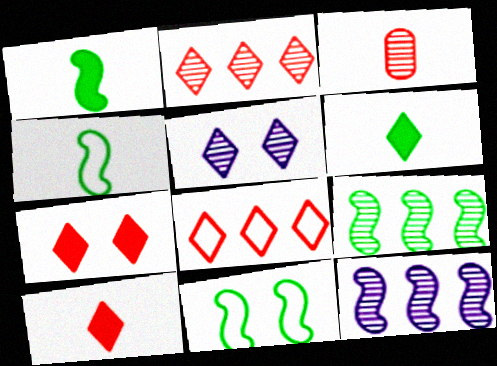[[1, 9, 11], 
[3, 5, 9], 
[5, 6, 8]]